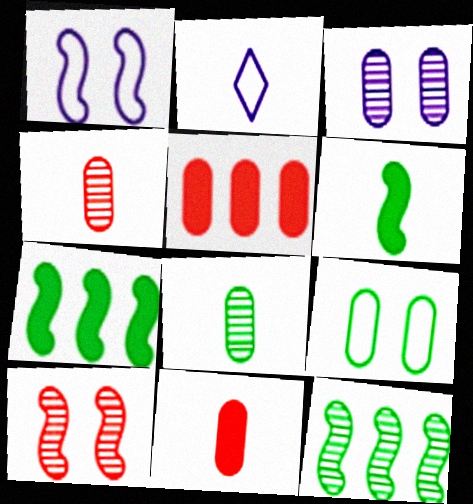[[2, 4, 6]]